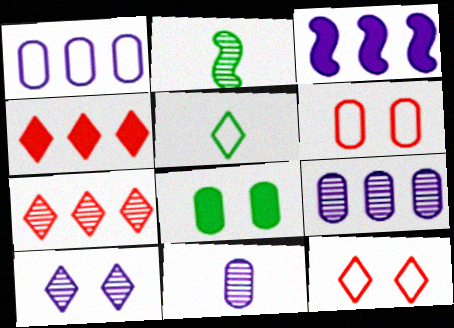[[4, 5, 10]]